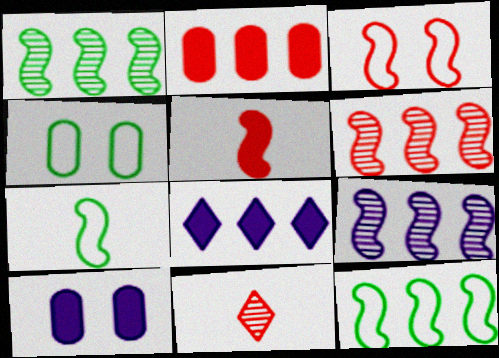[[1, 6, 9], 
[2, 3, 11], 
[3, 5, 6], 
[10, 11, 12]]